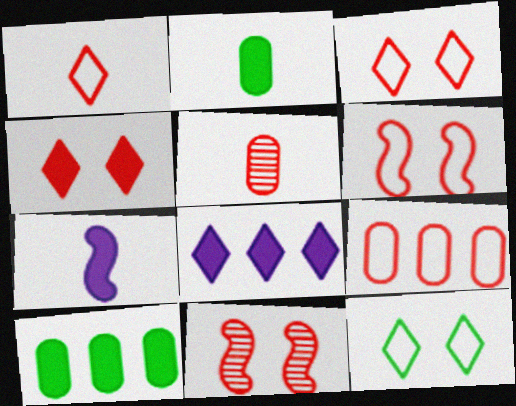[[1, 6, 9], 
[4, 7, 10]]